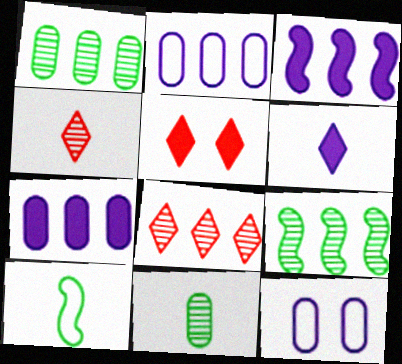[]